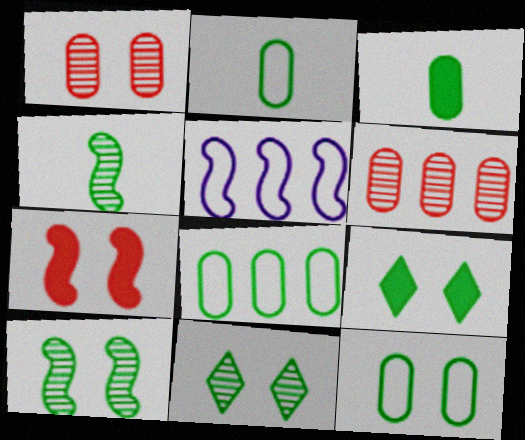[[2, 8, 12], 
[4, 5, 7], 
[4, 8, 9], 
[9, 10, 12]]